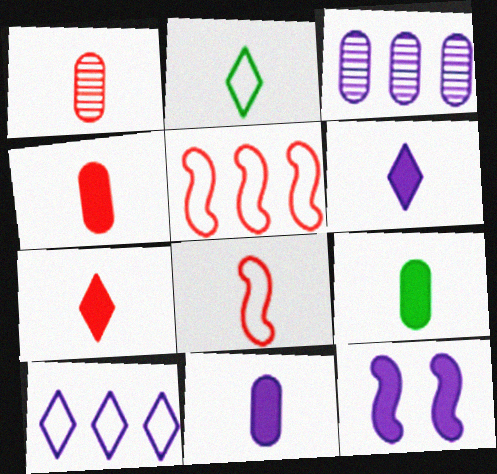[[1, 7, 8], 
[4, 9, 11]]